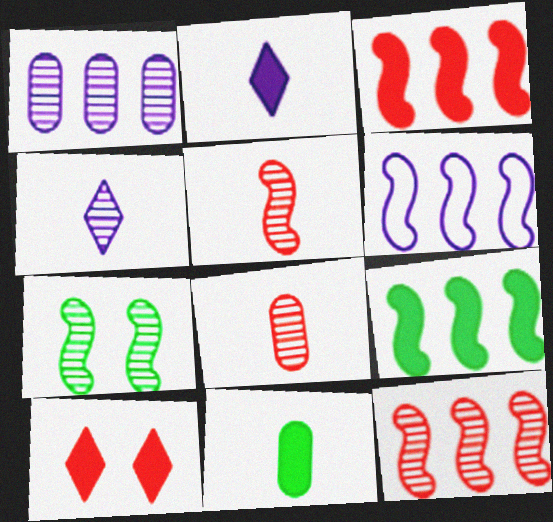[[6, 9, 12]]